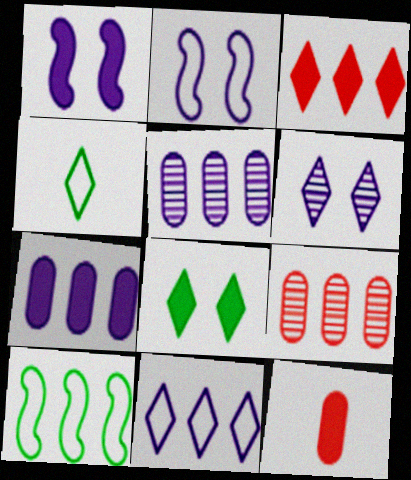[[1, 4, 9], 
[3, 4, 6], 
[3, 5, 10], 
[6, 10, 12]]